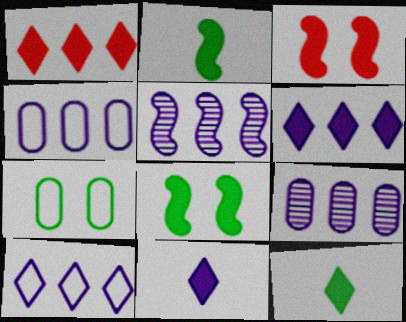[[4, 5, 6]]